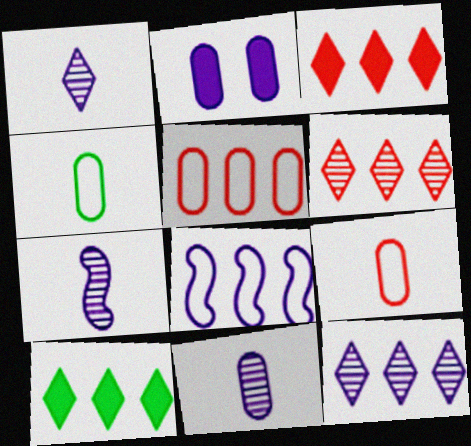[[1, 2, 8], 
[1, 7, 11]]